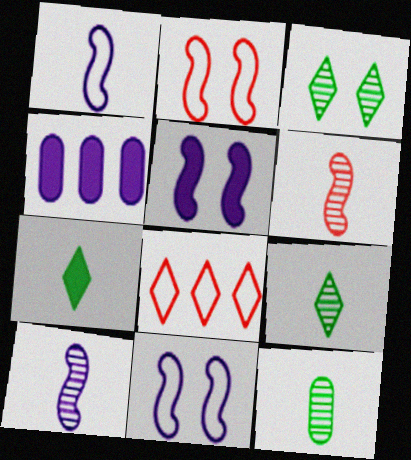[[2, 4, 9], 
[5, 8, 12]]